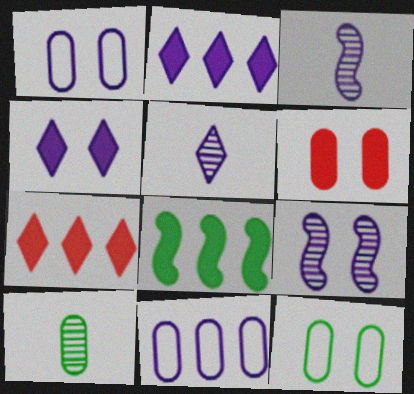[[1, 2, 3], 
[1, 4, 9], 
[3, 4, 11], 
[3, 7, 12], 
[6, 10, 11]]